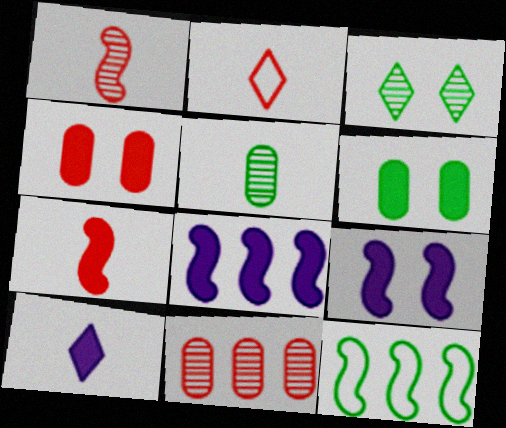[[1, 9, 12]]